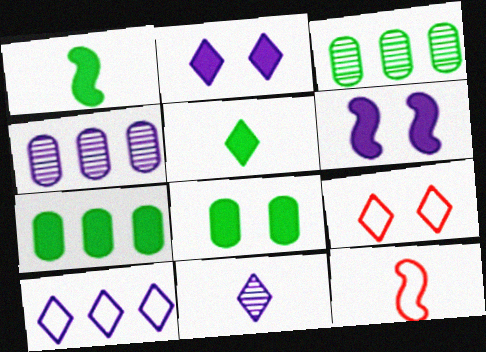[[1, 4, 9], 
[2, 3, 12], 
[2, 10, 11]]